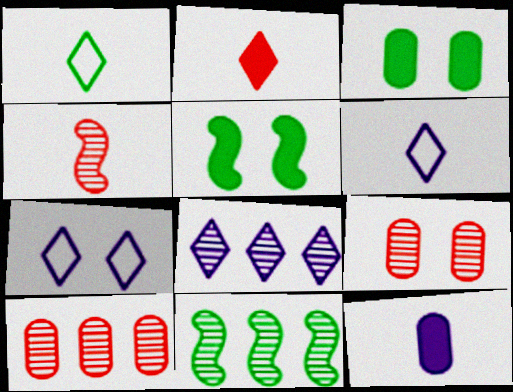[[1, 3, 11], 
[1, 4, 12], 
[5, 6, 10], 
[5, 7, 9], 
[8, 10, 11]]